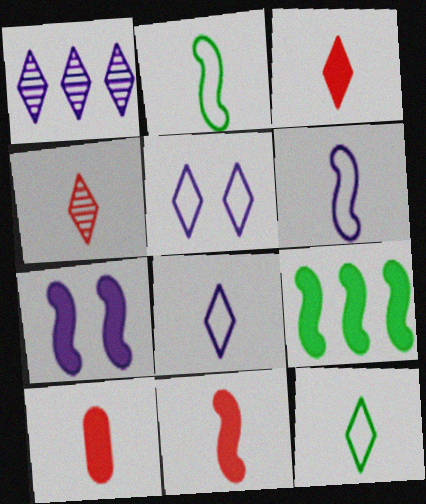[[3, 10, 11], 
[7, 9, 11]]